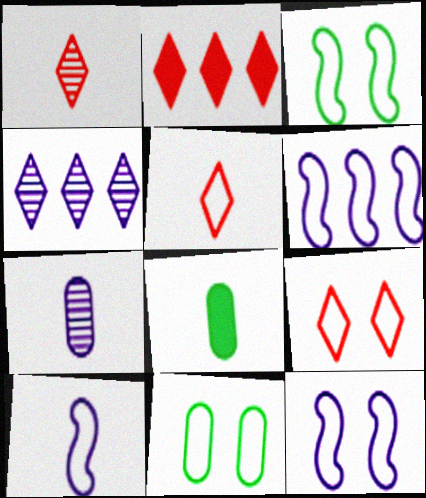[[1, 2, 9], 
[1, 8, 10], 
[2, 3, 7], 
[5, 6, 11], 
[6, 10, 12], 
[9, 11, 12]]